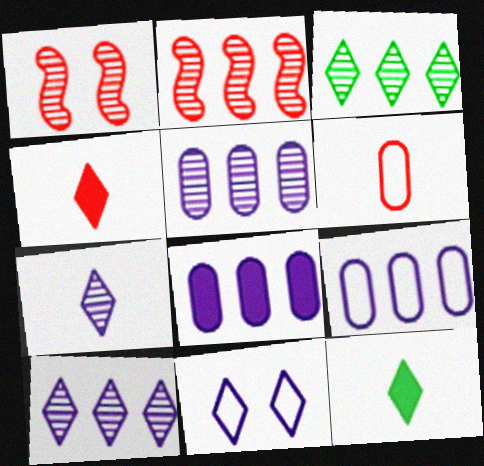[[1, 9, 12], 
[2, 3, 5], 
[3, 4, 11], 
[5, 8, 9]]